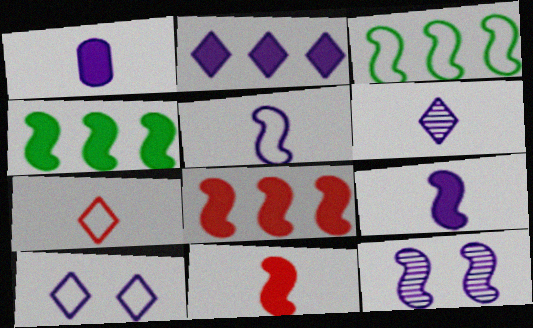[[1, 5, 6], 
[2, 6, 10], 
[3, 11, 12]]